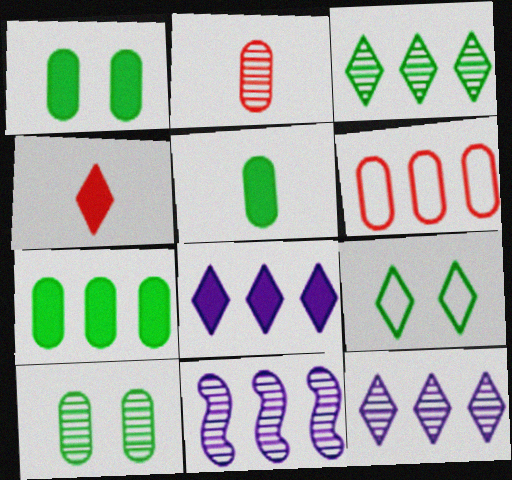[[1, 5, 7], 
[4, 9, 12]]